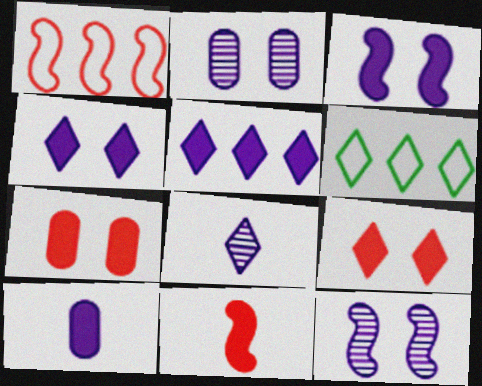[[2, 6, 11], 
[3, 5, 10], 
[6, 8, 9]]